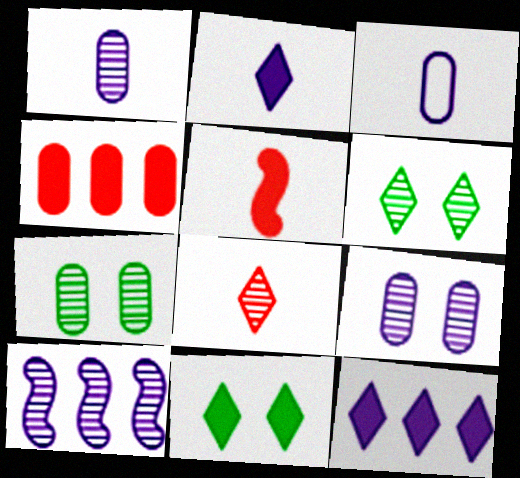[[3, 4, 7], 
[7, 8, 10]]